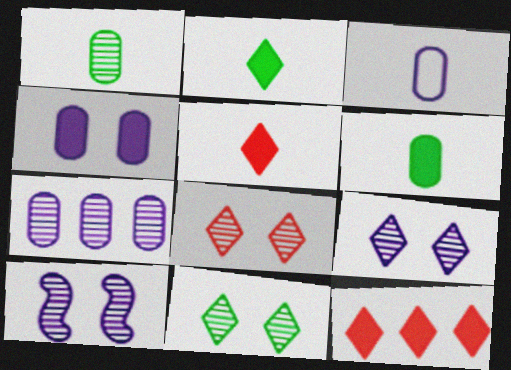[[3, 4, 7], 
[8, 9, 11]]